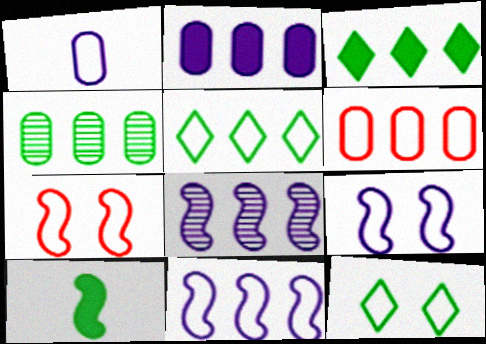[[1, 5, 7], 
[2, 4, 6], 
[3, 6, 8], 
[4, 10, 12], 
[5, 6, 11], 
[7, 8, 10]]